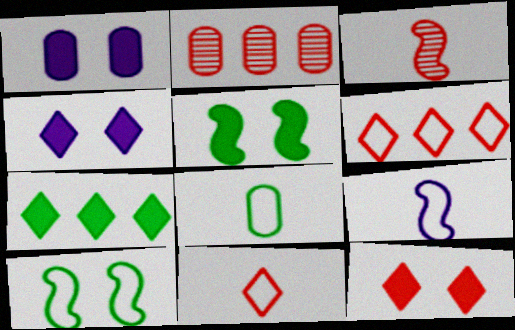[[1, 2, 8], 
[1, 5, 12], 
[8, 9, 11]]